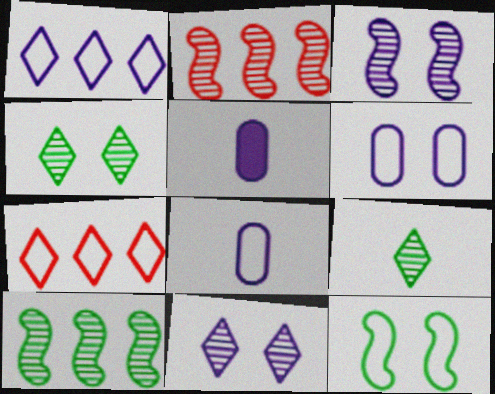[[1, 3, 5], 
[7, 8, 12]]